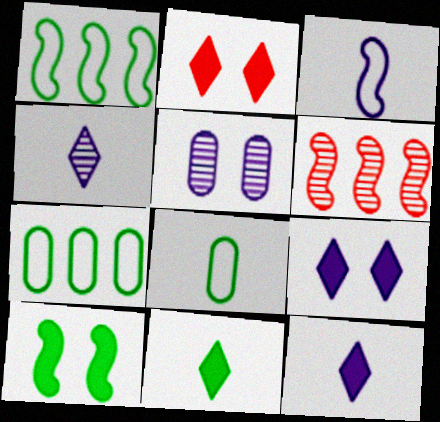[[3, 6, 10], 
[6, 8, 9]]